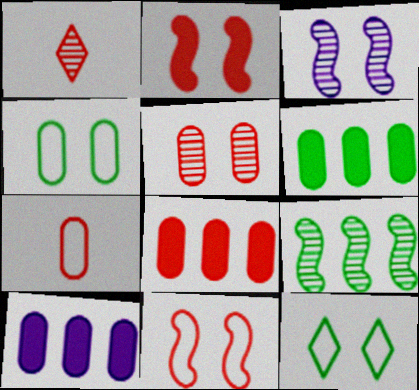[[1, 8, 11], 
[5, 7, 8], 
[6, 8, 10]]